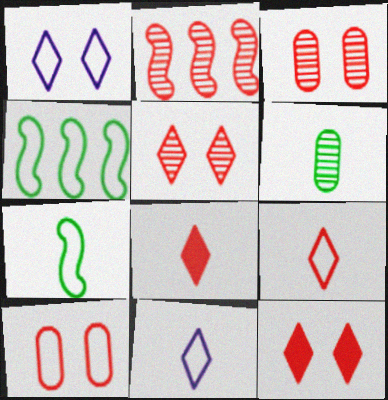[[2, 8, 10], 
[4, 10, 11]]